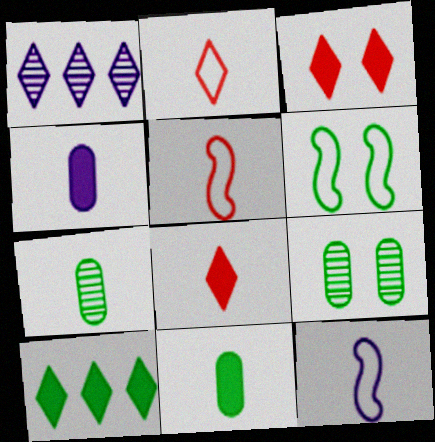[[6, 7, 10], 
[7, 8, 12]]